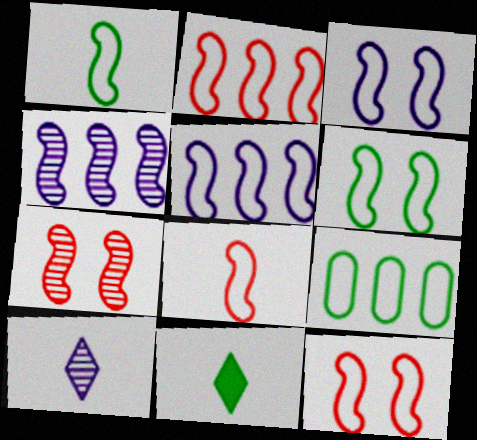[[1, 2, 3], 
[1, 5, 12], 
[2, 8, 12], 
[3, 6, 12], 
[5, 6, 8]]